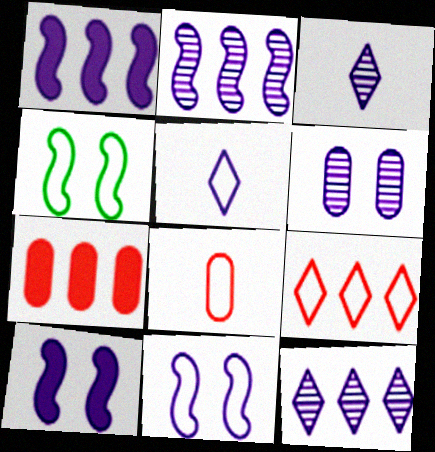[[1, 5, 6], 
[2, 3, 6], 
[3, 4, 7]]